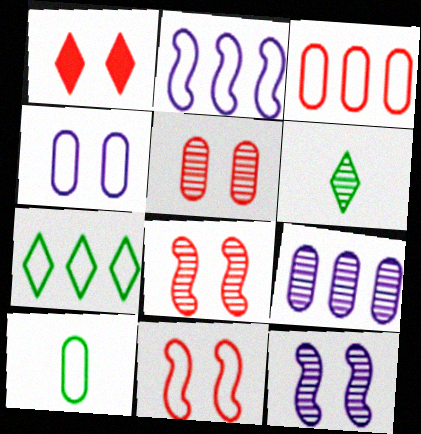[[1, 5, 11], 
[2, 3, 7], 
[3, 4, 10], 
[6, 8, 9]]